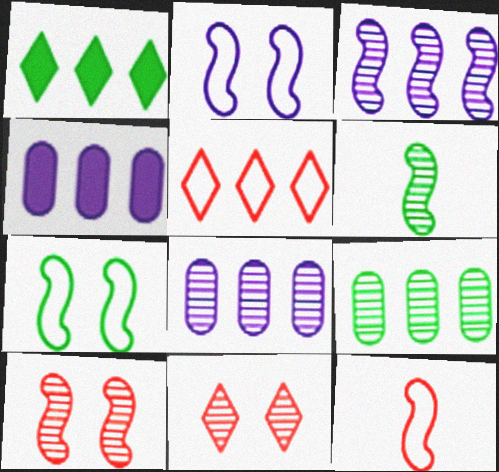[[3, 6, 10], 
[6, 8, 11]]